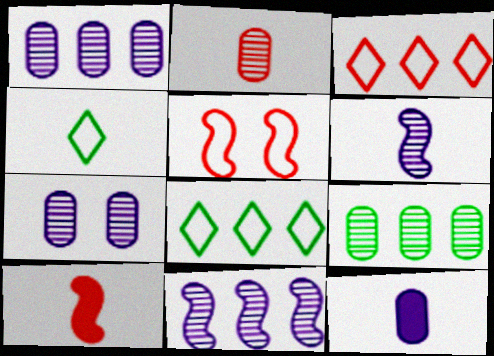[[2, 7, 9], 
[7, 8, 10]]